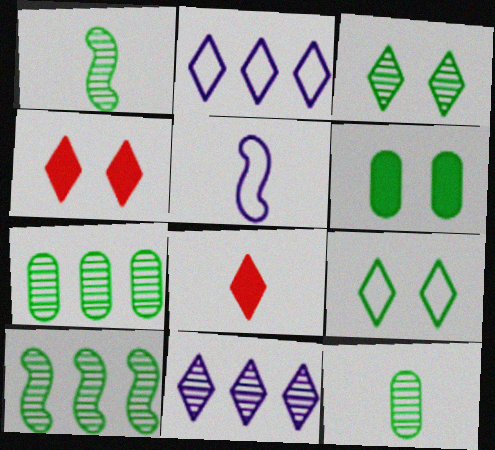[[1, 3, 7], 
[2, 3, 8], 
[3, 10, 12], 
[4, 5, 7], 
[5, 8, 12], 
[8, 9, 11]]